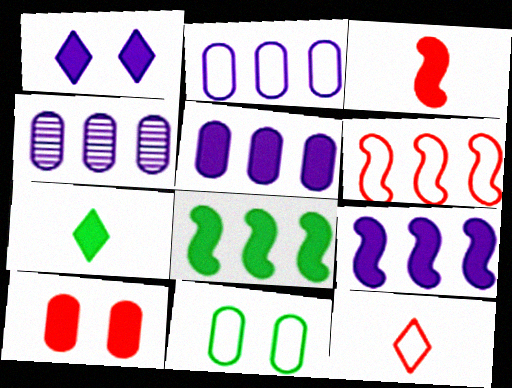[[2, 4, 5], 
[7, 9, 10]]